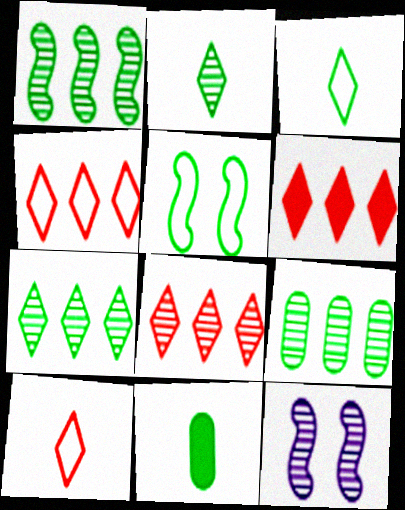[[1, 7, 9], 
[4, 6, 8], 
[4, 11, 12], 
[5, 7, 11]]